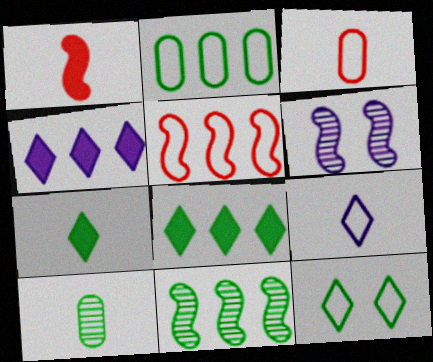[[1, 9, 10], 
[2, 8, 11], 
[3, 6, 8]]